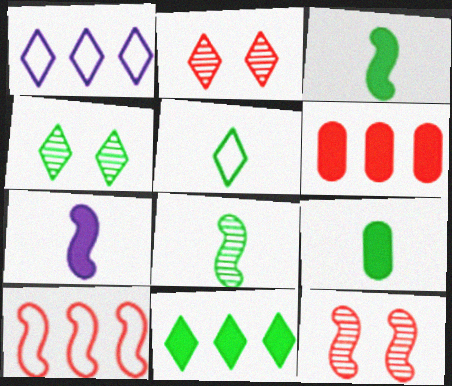[[1, 9, 12], 
[4, 5, 11], 
[5, 8, 9]]